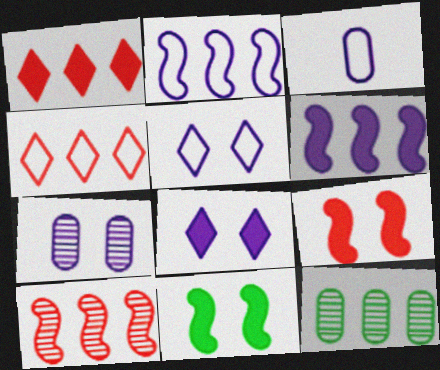[[1, 2, 12], 
[2, 3, 5], 
[4, 6, 12]]